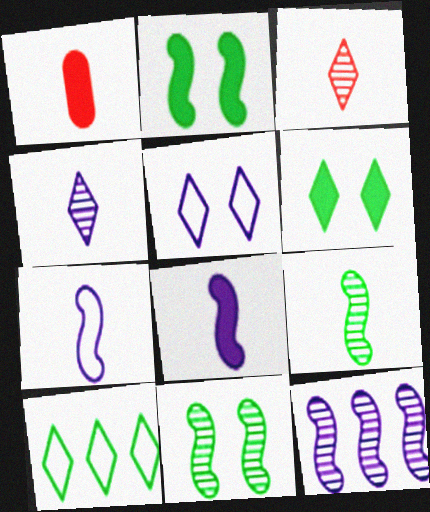[]